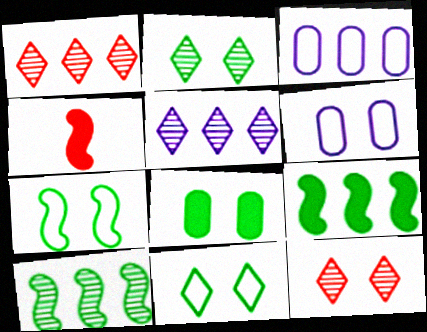[[1, 3, 9], 
[2, 3, 4], 
[2, 7, 8]]